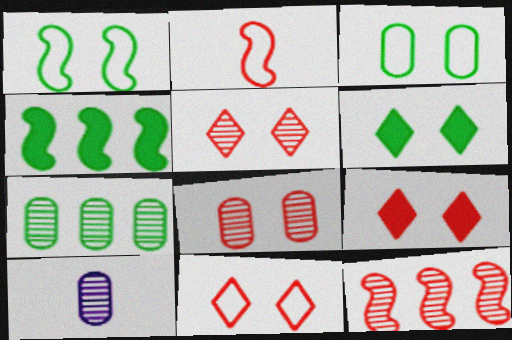[[4, 10, 11], 
[5, 9, 11], 
[7, 8, 10]]